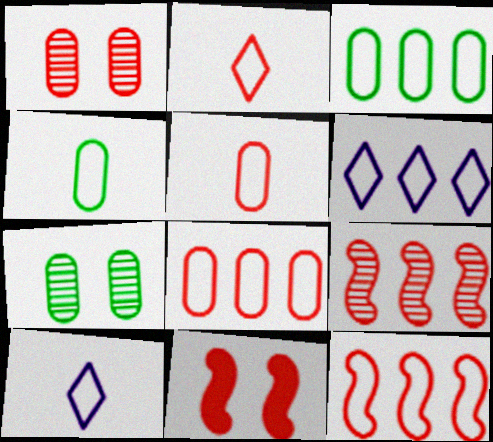[[3, 6, 12]]